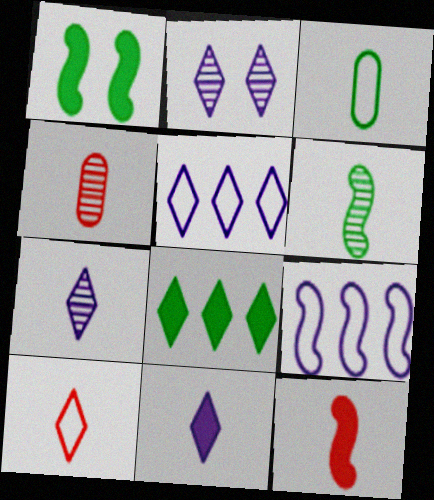[[1, 4, 5], 
[2, 5, 11], 
[2, 8, 10], 
[3, 7, 12], 
[4, 6, 7], 
[4, 10, 12]]